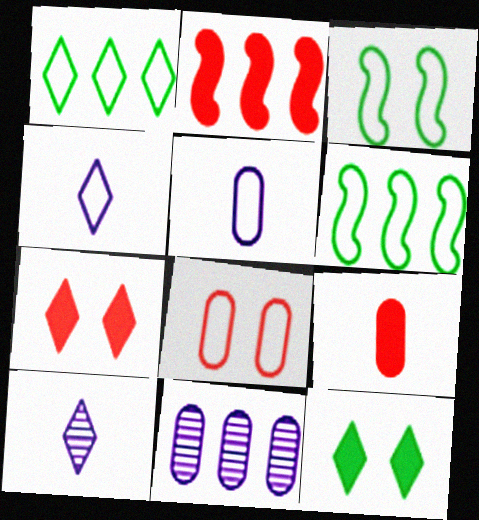[[1, 2, 11], 
[1, 7, 10], 
[2, 7, 9], 
[4, 6, 8]]